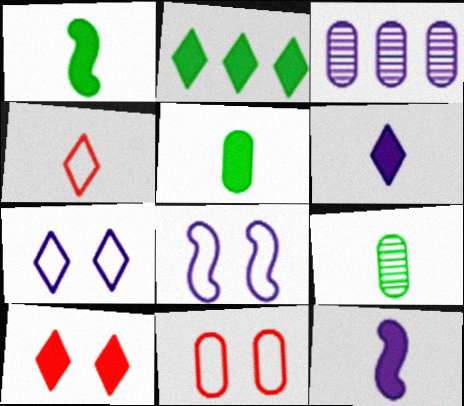[[2, 6, 10], 
[3, 5, 11], 
[3, 6, 8], 
[3, 7, 12], 
[4, 9, 12]]